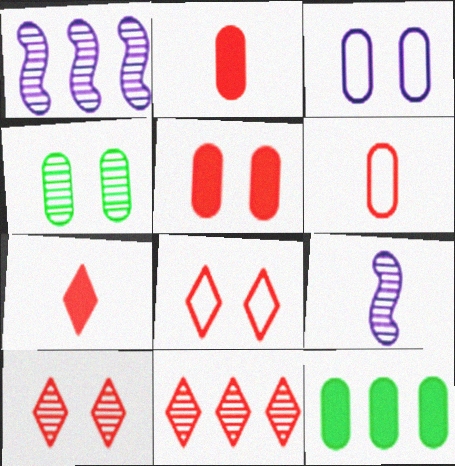[[3, 4, 5], 
[4, 9, 11], 
[7, 8, 11], 
[8, 9, 12]]